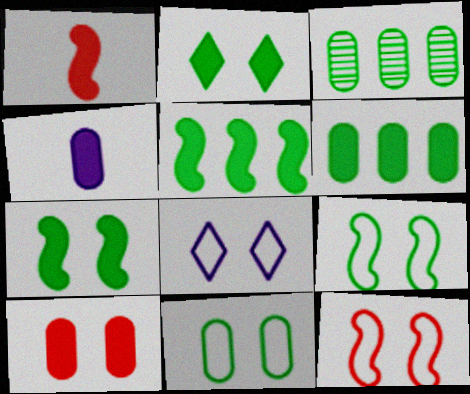[[1, 3, 8], 
[4, 6, 10], 
[8, 11, 12]]